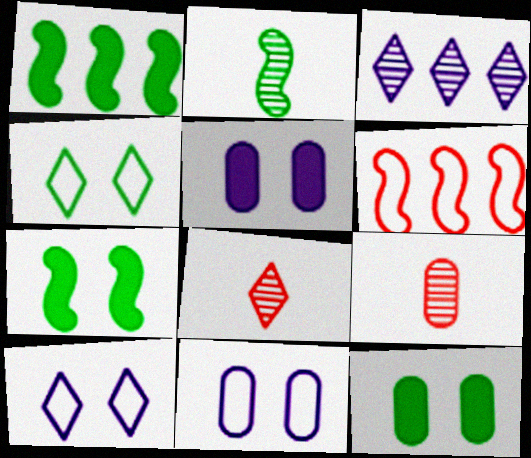[[1, 8, 11], 
[1, 9, 10]]